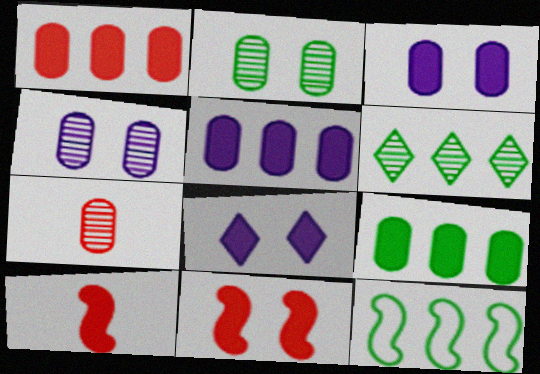[[1, 5, 9], 
[6, 9, 12], 
[7, 8, 12], 
[8, 9, 10]]